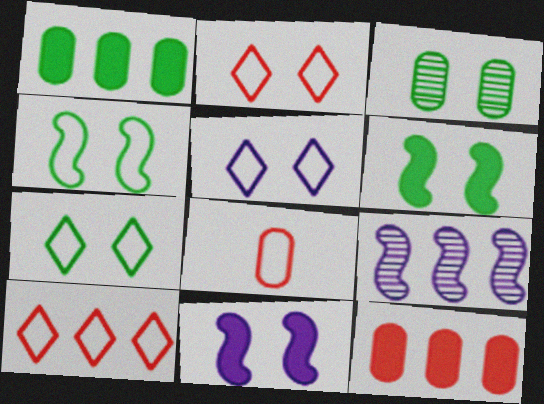[[1, 9, 10], 
[2, 3, 11], 
[2, 5, 7], 
[3, 6, 7]]